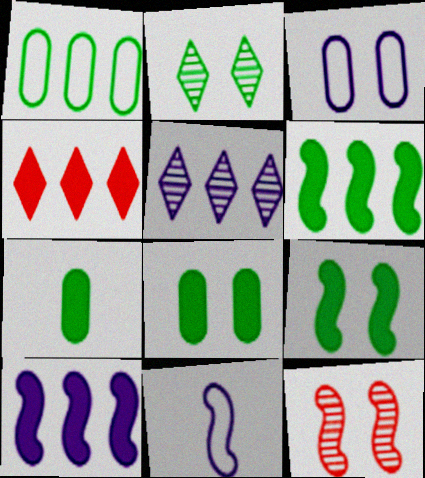[[6, 11, 12]]